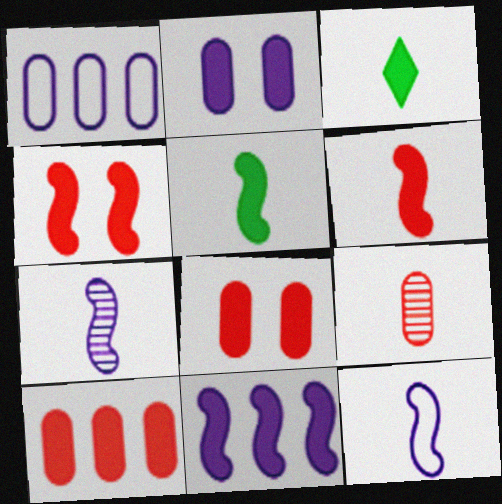[[3, 8, 11], 
[3, 9, 12], 
[4, 5, 11]]